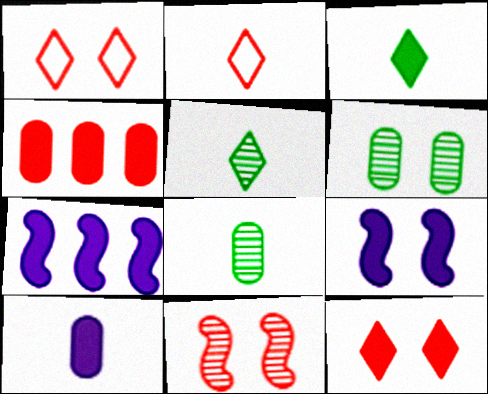[[1, 6, 9], 
[1, 7, 8], 
[2, 4, 11], 
[2, 6, 7], 
[3, 4, 9]]